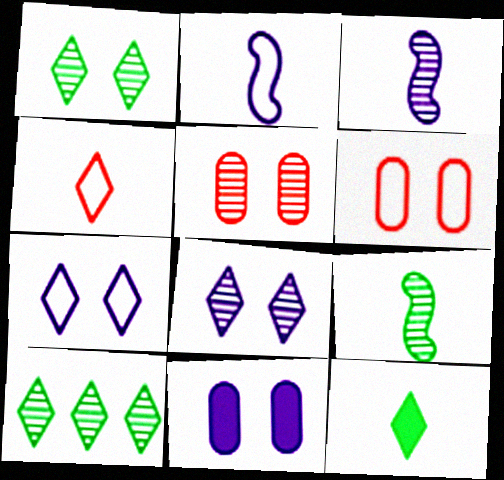[[3, 5, 10]]